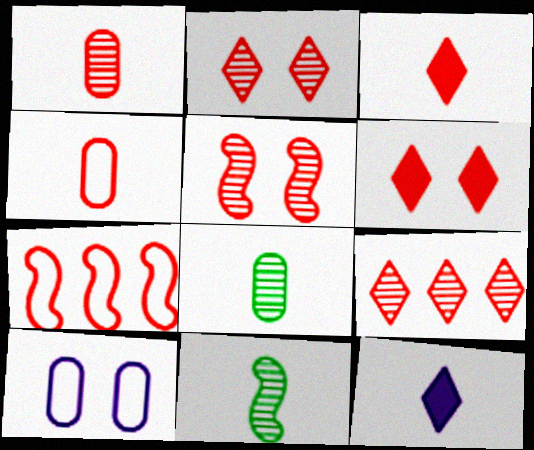[[1, 5, 9], 
[1, 6, 7], 
[4, 11, 12]]